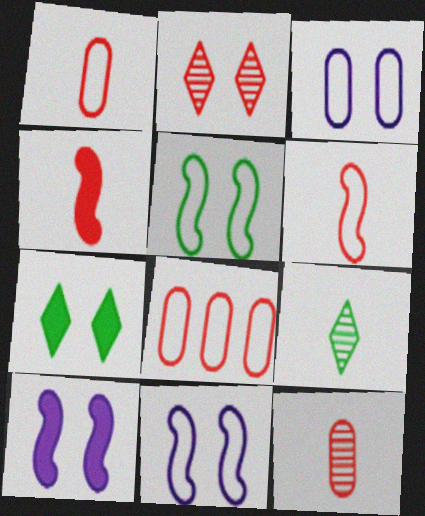[[2, 4, 8], 
[8, 9, 10]]